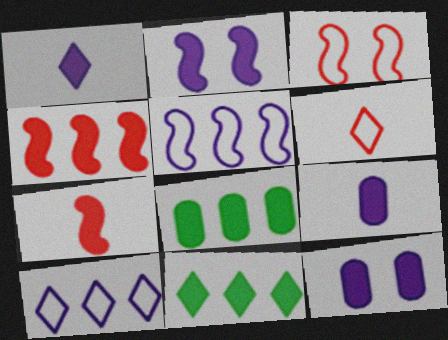[[7, 11, 12]]